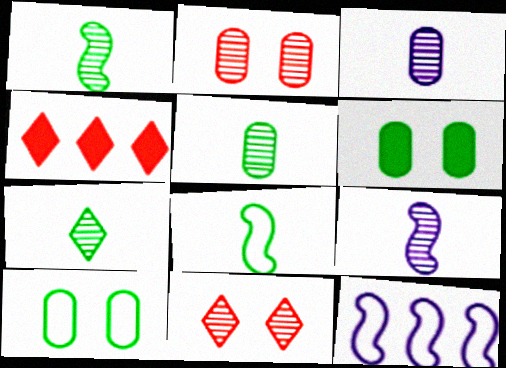[[1, 5, 7], 
[4, 9, 10]]